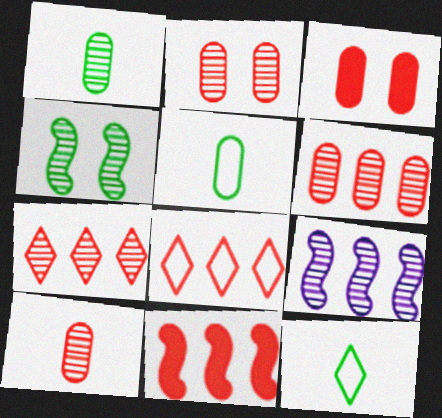[[2, 6, 10], 
[3, 9, 12], 
[6, 8, 11]]